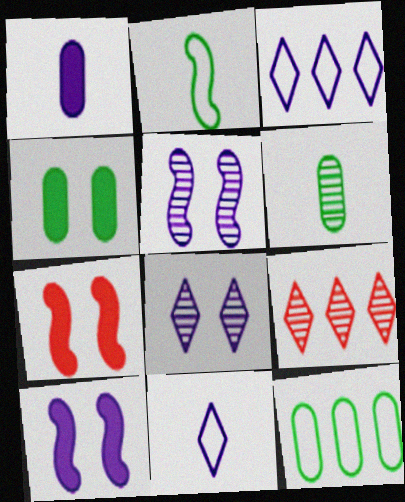[[1, 3, 5], 
[3, 6, 7], 
[4, 6, 12], 
[5, 6, 9]]